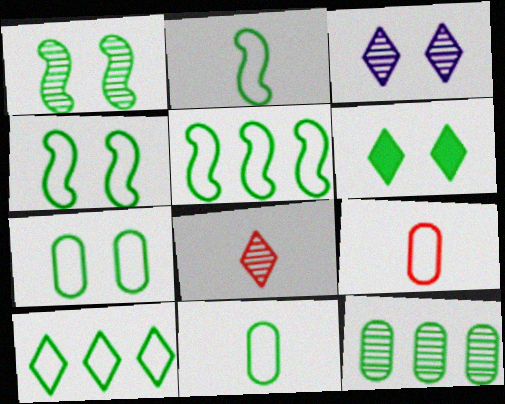[[1, 6, 7], 
[2, 4, 5], 
[2, 6, 12], 
[2, 7, 10], 
[4, 10, 11]]